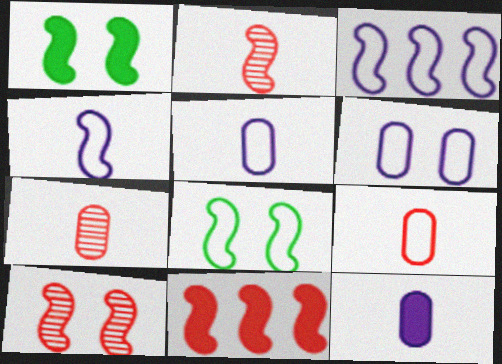[[1, 2, 3]]